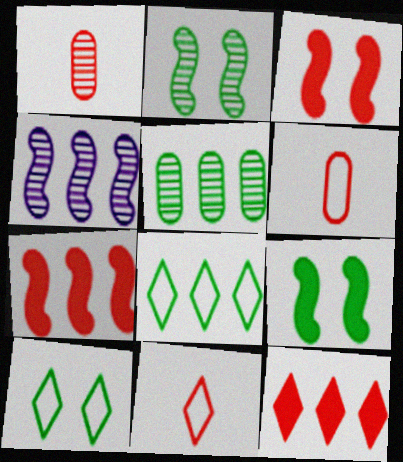[]